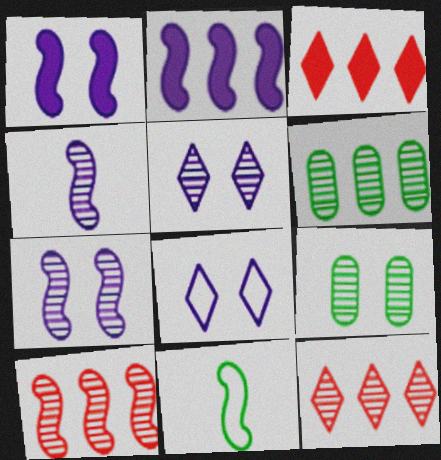[[1, 10, 11], 
[4, 9, 12]]